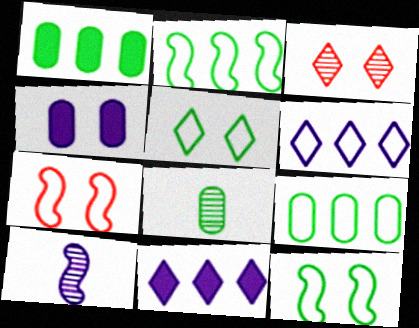[[3, 4, 12], 
[4, 6, 10], 
[7, 8, 11]]